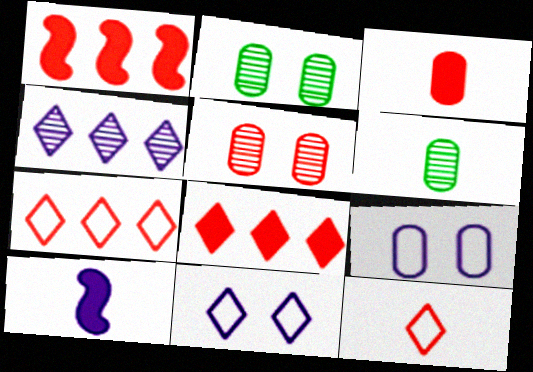[[1, 5, 12], 
[1, 6, 11], 
[2, 7, 10], 
[4, 9, 10], 
[6, 10, 12]]